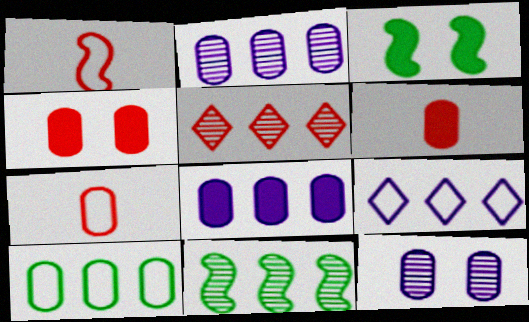[[1, 4, 5], 
[2, 5, 11], 
[6, 10, 12]]